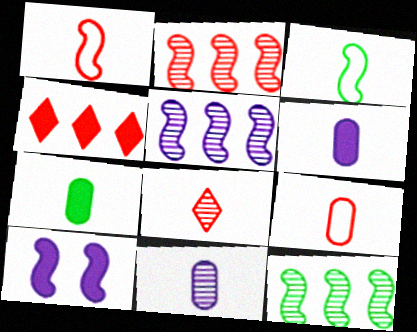[[1, 10, 12], 
[2, 3, 10], 
[2, 5, 12], 
[3, 6, 8], 
[4, 7, 10], 
[7, 9, 11]]